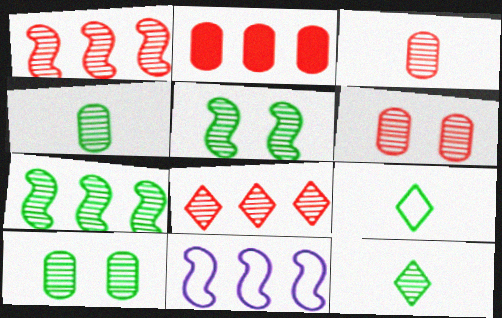[[7, 10, 12]]